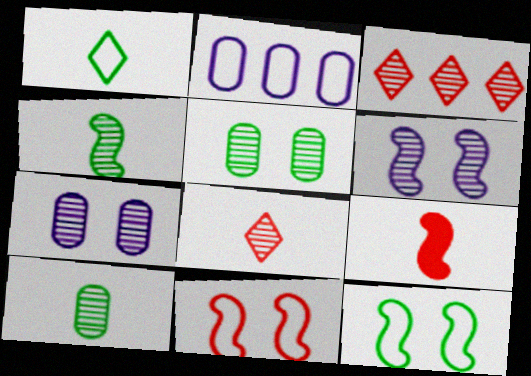[[1, 2, 11], 
[3, 4, 7], 
[3, 6, 10]]